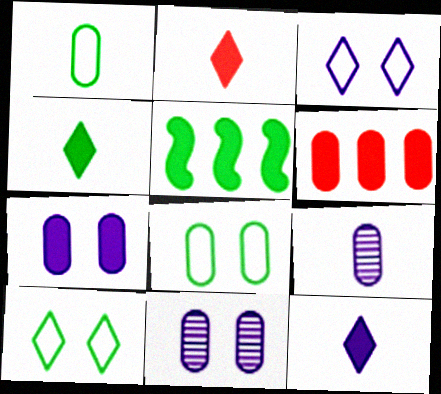[[1, 6, 11], 
[2, 4, 12], 
[2, 5, 7], 
[6, 8, 9]]